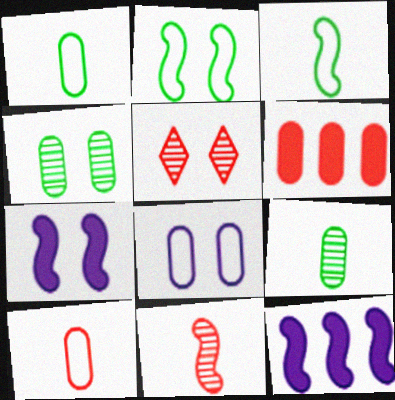[[1, 5, 12], 
[2, 11, 12], 
[6, 8, 9]]